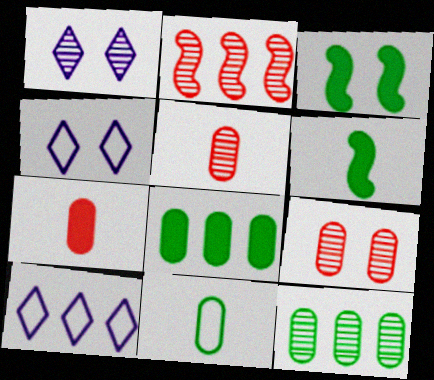[[2, 8, 10], 
[3, 4, 9], 
[3, 5, 10], 
[6, 9, 10]]